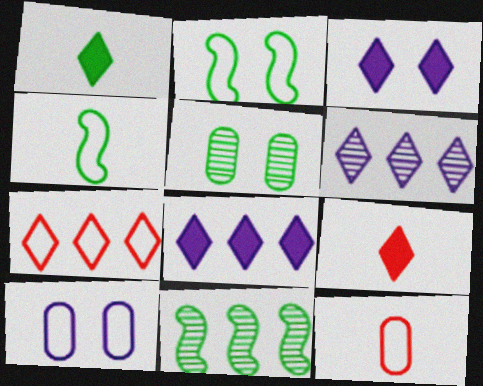[[3, 11, 12], 
[4, 7, 10], 
[9, 10, 11]]